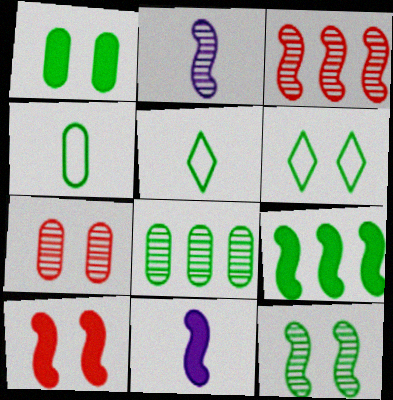[[1, 4, 8], 
[1, 6, 12], 
[2, 3, 12], 
[9, 10, 11]]